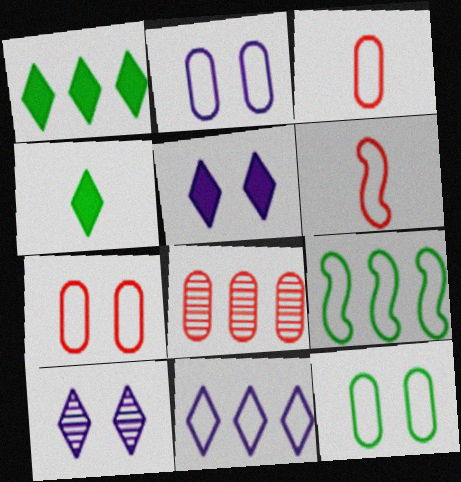[[2, 7, 12], 
[6, 11, 12]]